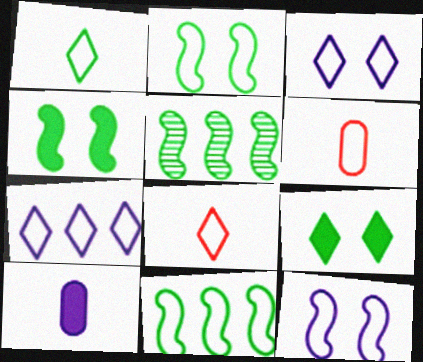[[2, 6, 7], 
[3, 6, 11]]